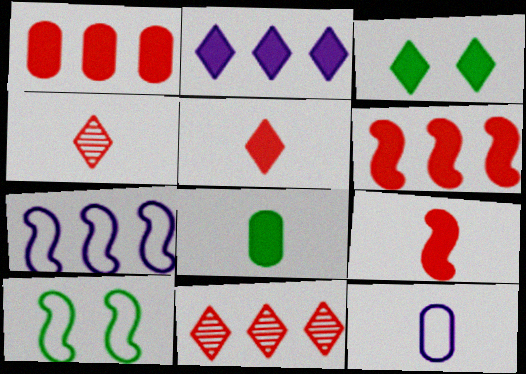[[2, 3, 5]]